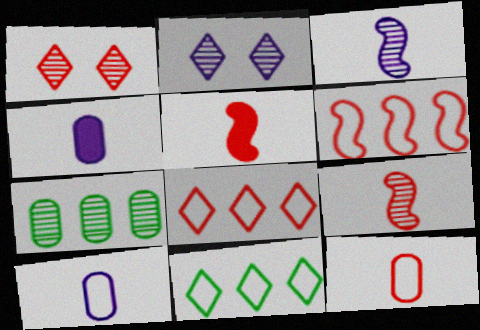[[1, 3, 7], 
[2, 7, 9]]